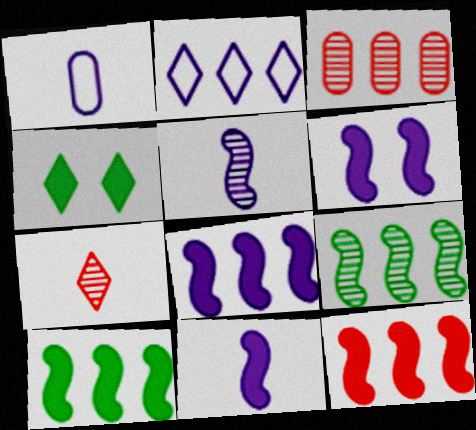[[2, 3, 10], 
[2, 4, 7], 
[6, 8, 11], 
[8, 10, 12]]